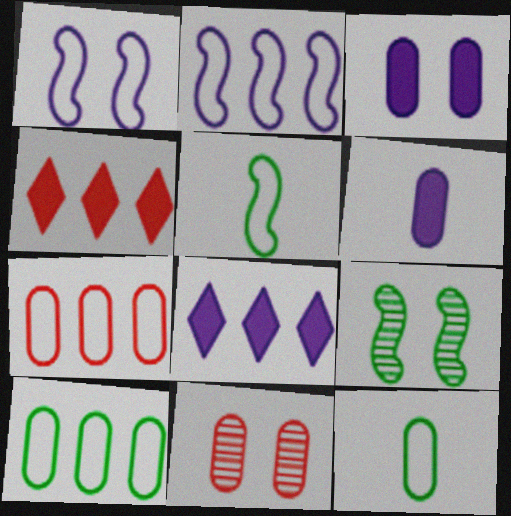[[5, 8, 11], 
[6, 10, 11]]